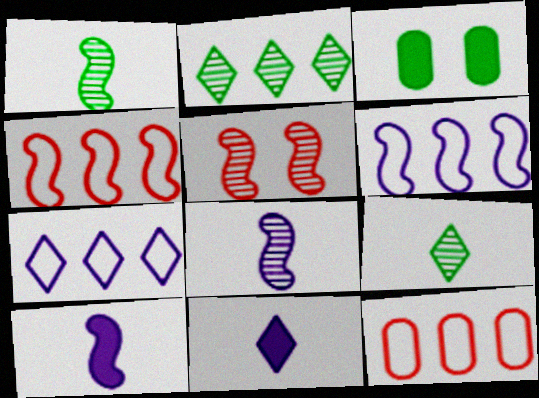[]